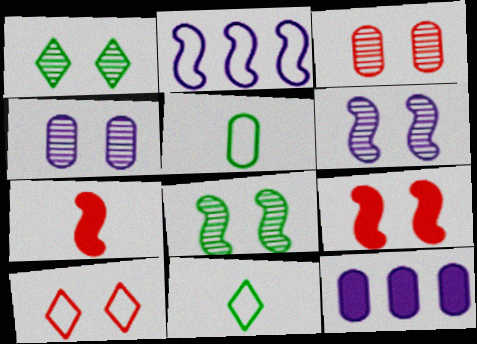[[1, 3, 6], 
[2, 5, 10], 
[2, 7, 8], 
[3, 5, 12], 
[3, 9, 10]]